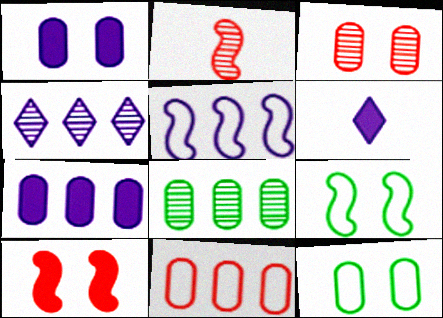[[1, 3, 12], 
[4, 5, 7], 
[7, 8, 11]]